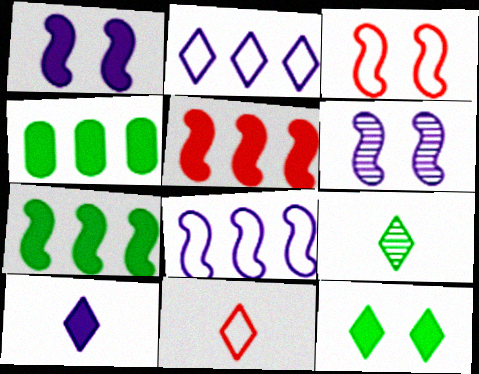[[4, 6, 11], 
[9, 10, 11]]